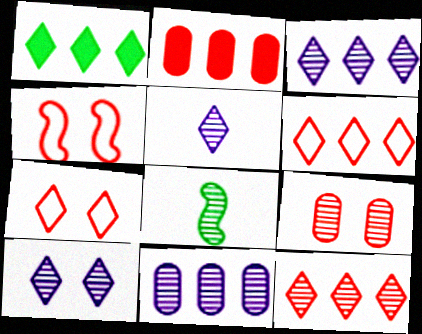[[1, 3, 6], 
[1, 5, 7], 
[3, 5, 10], 
[3, 8, 9]]